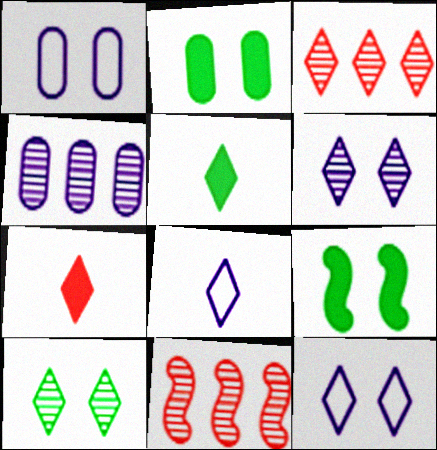[[1, 5, 11], 
[2, 8, 11], 
[3, 5, 12]]